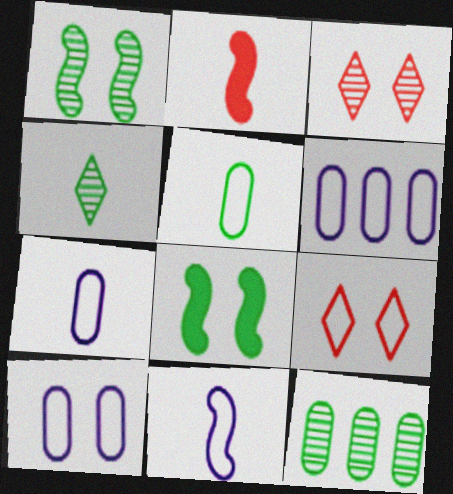[[1, 4, 12], 
[2, 4, 7], 
[3, 8, 10], 
[6, 7, 10]]